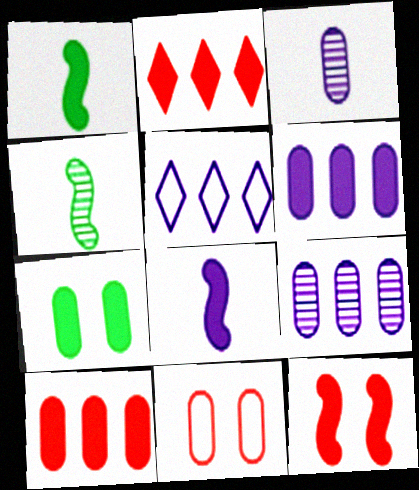[[2, 7, 8]]